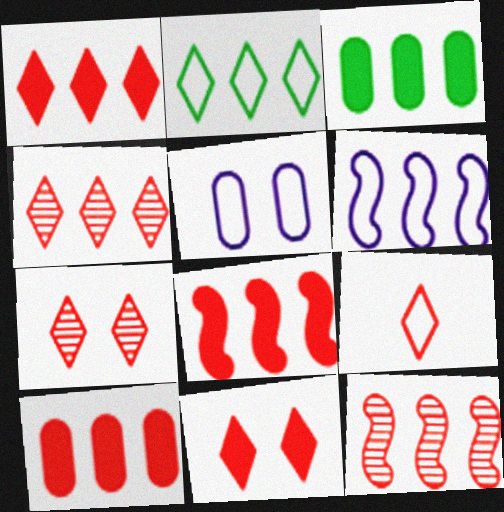[[1, 7, 9], 
[1, 8, 10], 
[3, 4, 6], 
[4, 9, 11]]